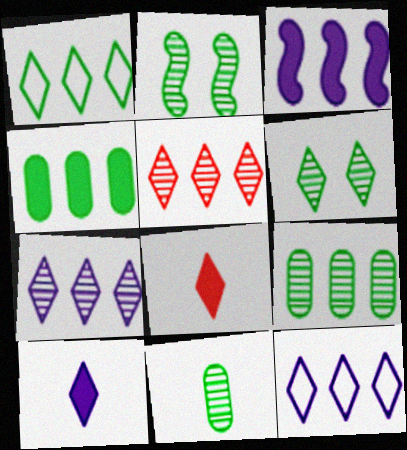[[6, 8, 12]]